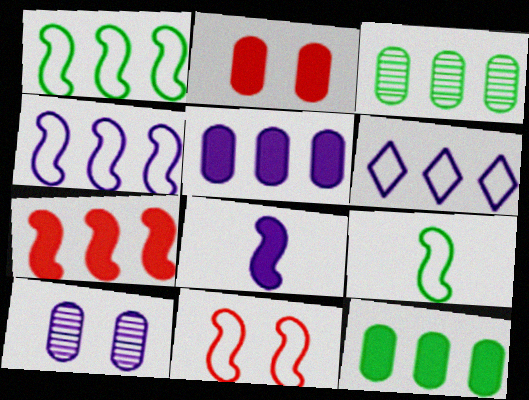[[3, 6, 7], 
[4, 9, 11], 
[6, 8, 10]]